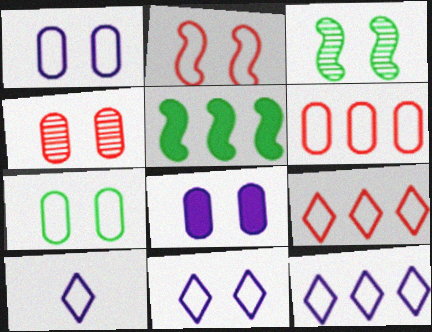[[2, 7, 11], 
[4, 5, 10], 
[4, 7, 8], 
[10, 11, 12]]